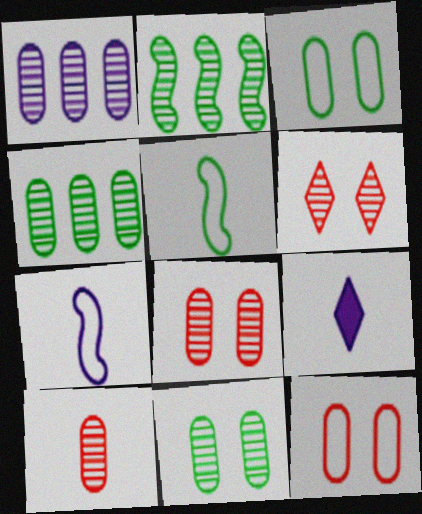[[1, 10, 11], 
[2, 9, 12], 
[5, 9, 10]]